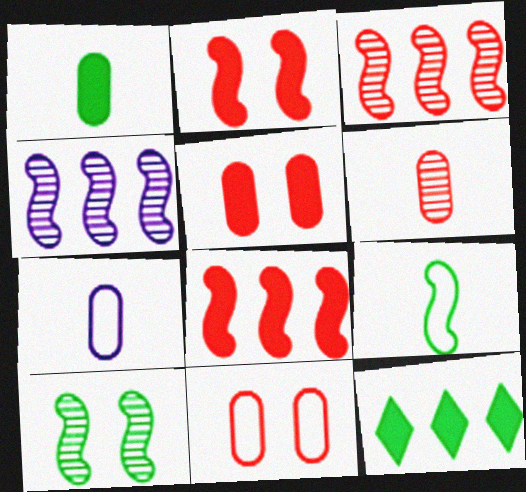[[1, 6, 7], 
[2, 4, 9]]